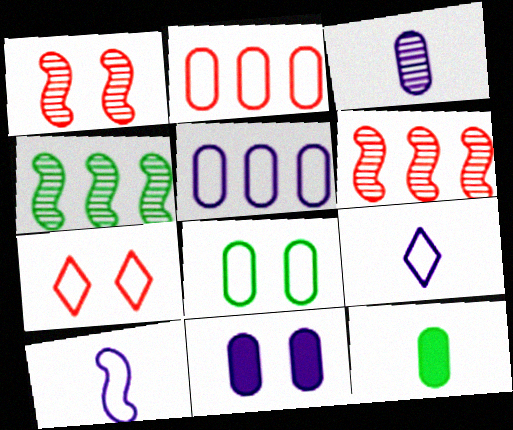[[3, 5, 11]]